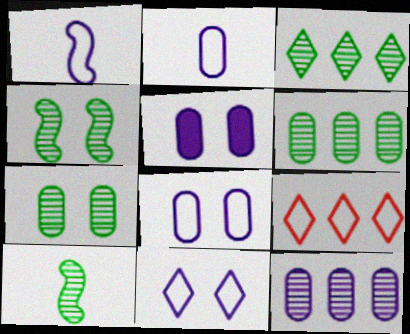[[2, 5, 12], 
[3, 7, 10], 
[5, 9, 10]]